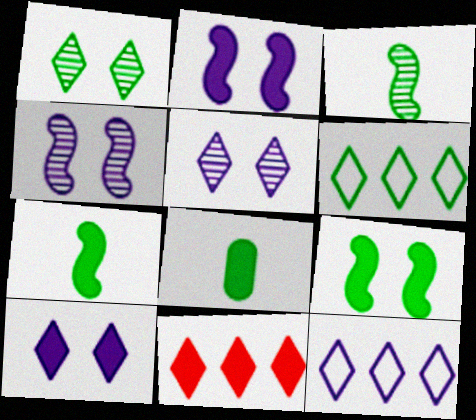[[2, 8, 11]]